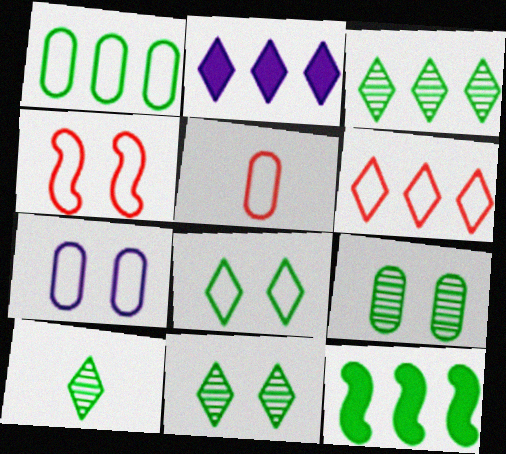[[1, 3, 12], 
[1, 5, 7], 
[2, 3, 6], 
[3, 10, 11], 
[4, 5, 6], 
[4, 7, 8]]